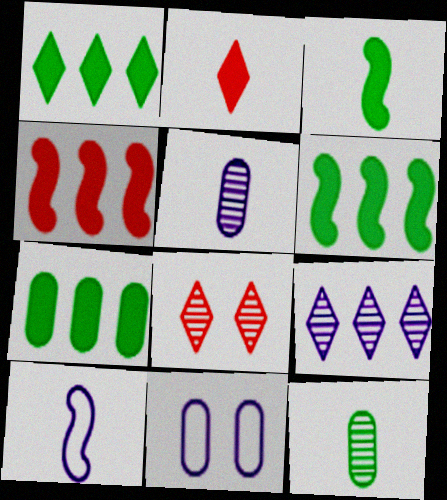[[1, 6, 7], 
[2, 10, 12], 
[7, 8, 10]]